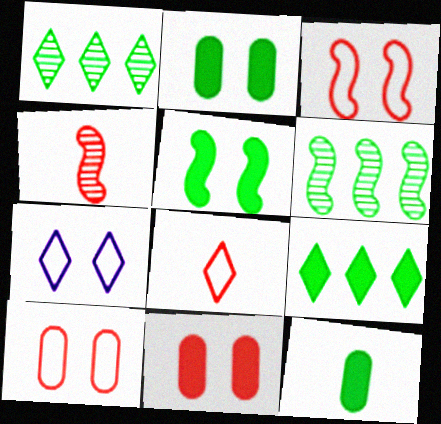[[5, 9, 12]]